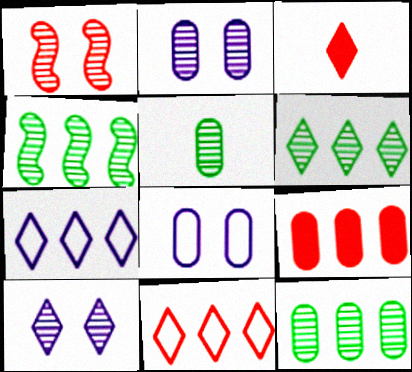[[3, 4, 8], 
[4, 6, 12], 
[4, 7, 9], 
[5, 8, 9]]